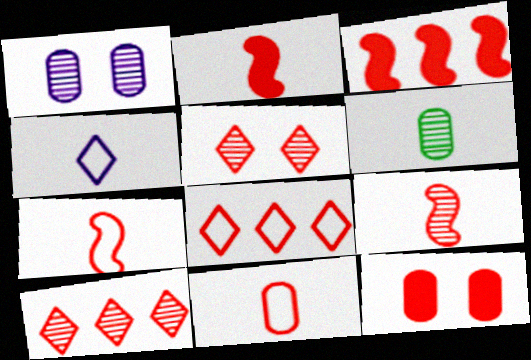[[2, 4, 6], 
[2, 7, 9], 
[3, 5, 11], 
[7, 10, 12], 
[8, 9, 12]]